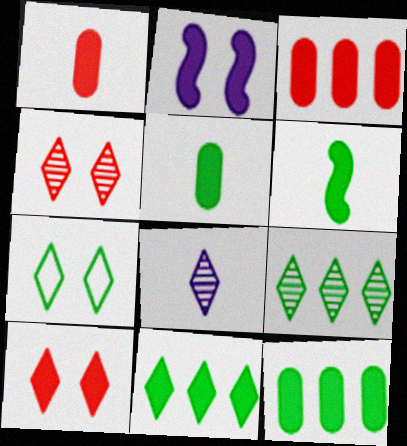[[1, 2, 11], 
[4, 8, 9]]